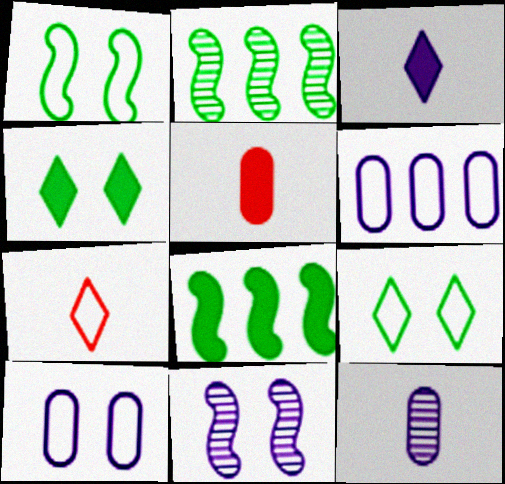[[1, 6, 7], 
[3, 6, 11]]